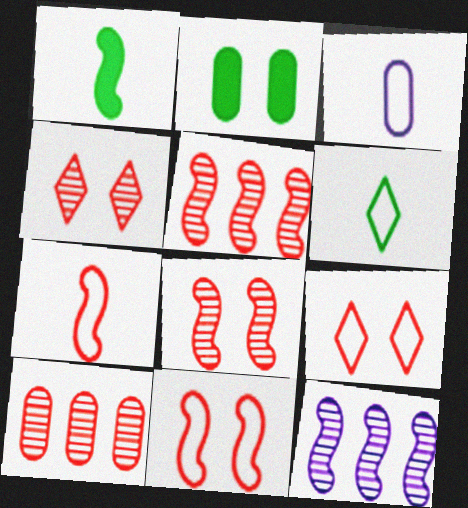[[1, 11, 12], 
[2, 3, 10], 
[3, 6, 7]]